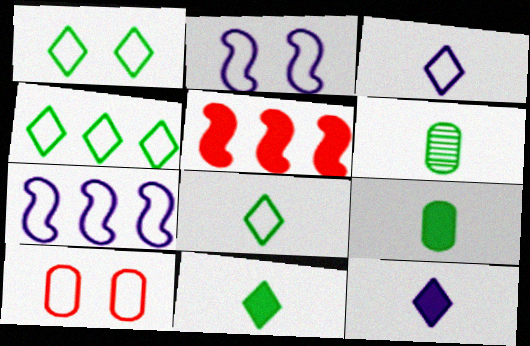[[1, 2, 10], 
[1, 4, 8], 
[7, 8, 10]]